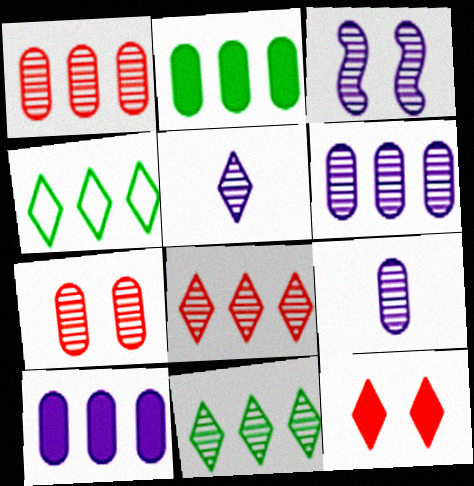[[3, 5, 6], 
[4, 5, 12]]